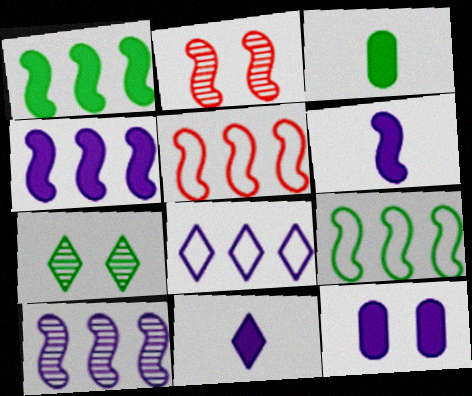[[1, 5, 10], 
[2, 3, 8], 
[2, 6, 9], 
[3, 7, 9], 
[4, 11, 12]]